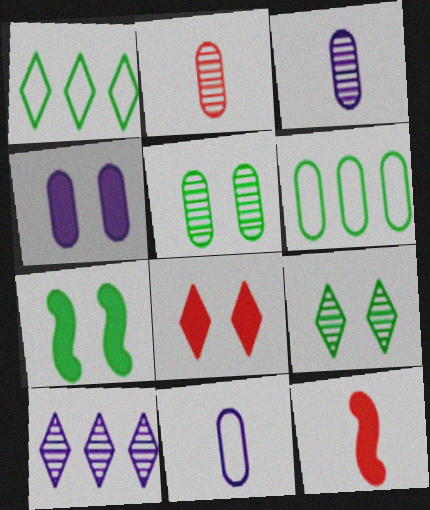[[2, 4, 6], 
[4, 7, 8]]